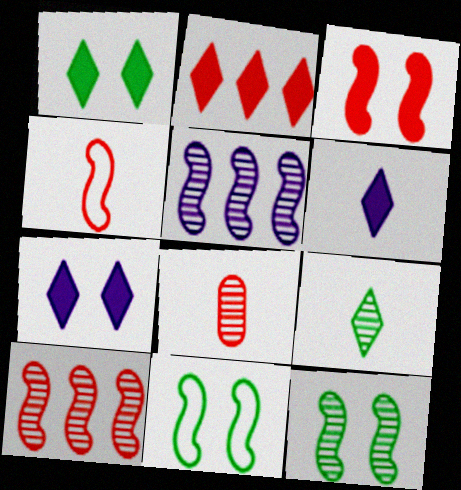[[1, 2, 6], 
[3, 4, 10]]